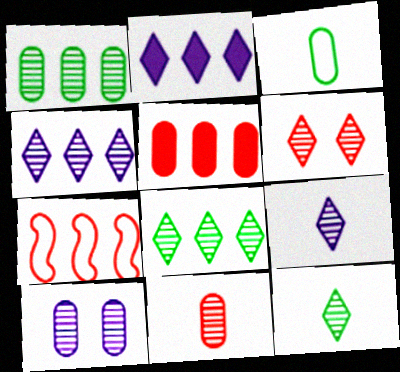[[1, 2, 7], 
[1, 10, 11], 
[3, 5, 10], 
[4, 6, 12], 
[6, 8, 9]]